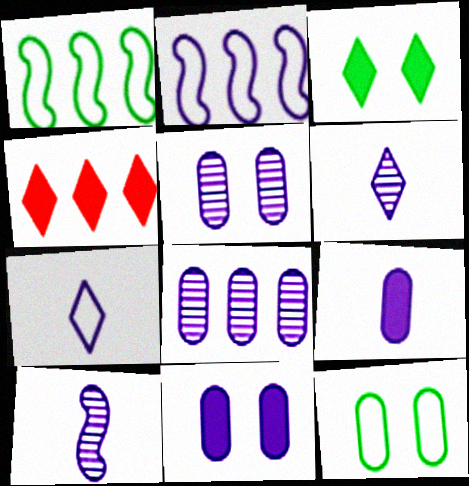[[1, 4, 8], 
[2, 6, 11], 
[4, 10, 12], 
[7, 9, 10]]